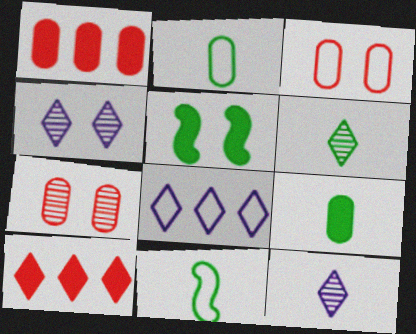[[1, 4, 11], 
[3, 4, 5], 
[3, 8, 11], 
[6, 9, 11]]